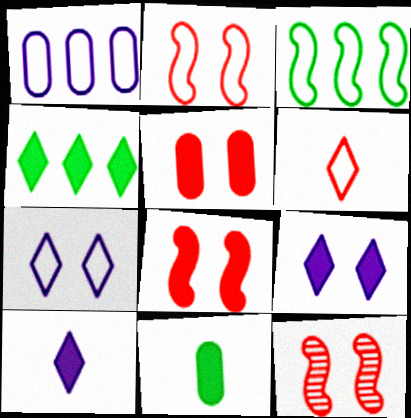[[2, 8, 12]]